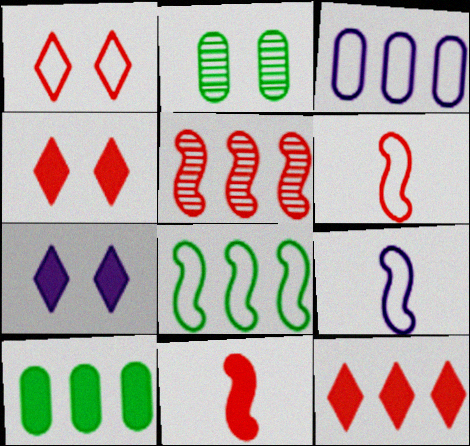[[2, 9, 12], 
[7, 10, 11]]